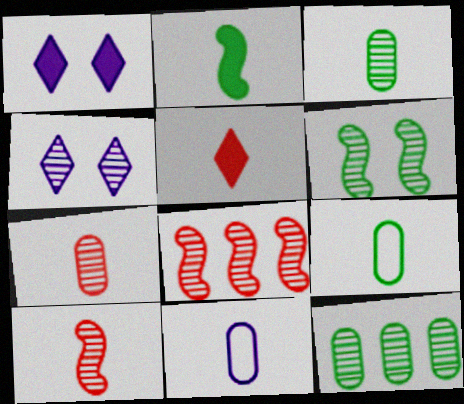[[1, 8, 9], 
[3, 4, 8], 
[4, 10, 12]]